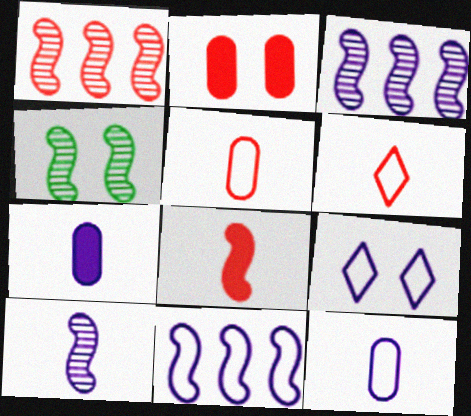[[1, 2, 6], 
[1, 4, 10], 
[2, 4, 9], 
[3, 7, 9], 
[4, 8, 11], 
[9, 11, 12]]